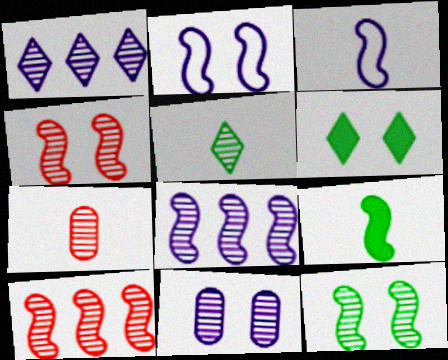[[1, 7, 12], 
[2, 9, 10], 
[5, 10, 11]]